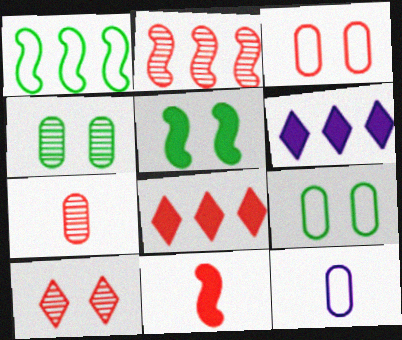[[2, 7, 10]]